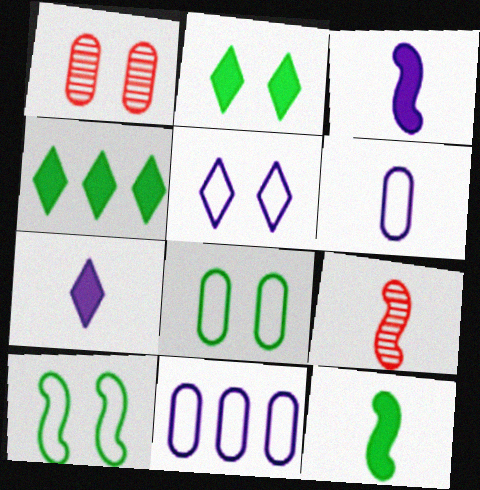[[2, 9, 11]]